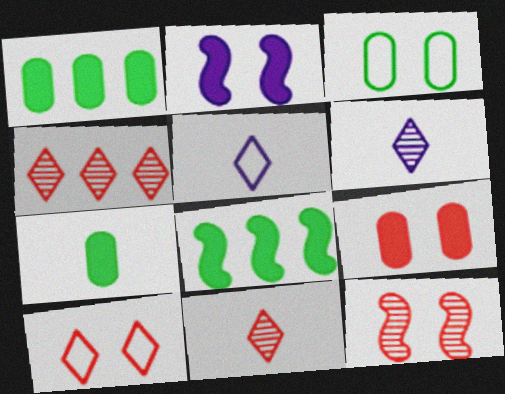[[1, 5, 12], 
[9, 10, 12]]